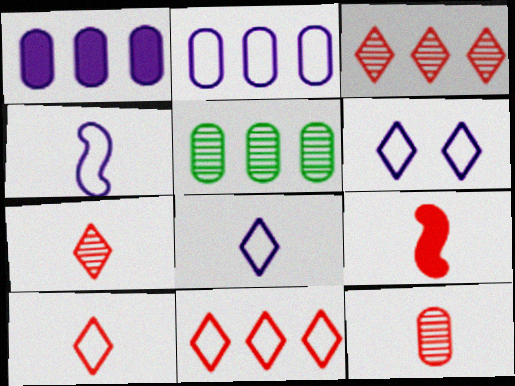[[2, 4, 6], 
[5, 6, 9], 
[9, 10, 12]]